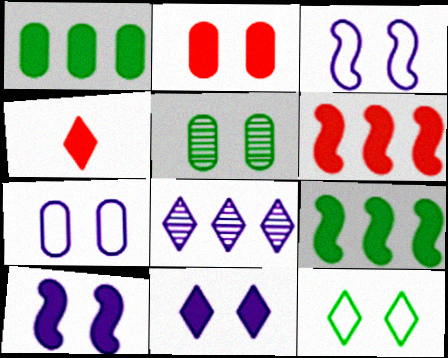[[1, 4, 10], 
[2, 4, 6], 
[2, 5, 7], 
[4, 8, 12]]